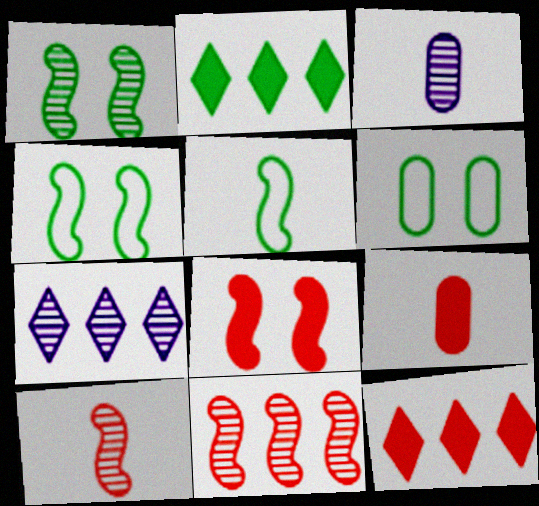[[3, 4, 12], 
[4, 7, 9], 
[8, 9, 12]]